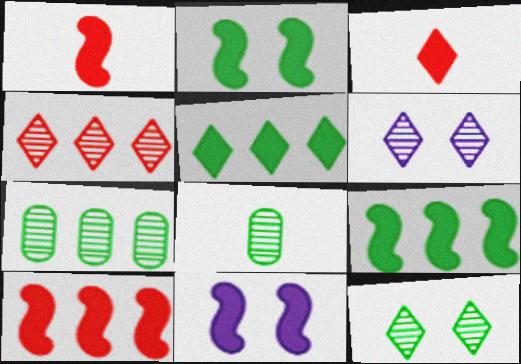[[1, 9, 11]]